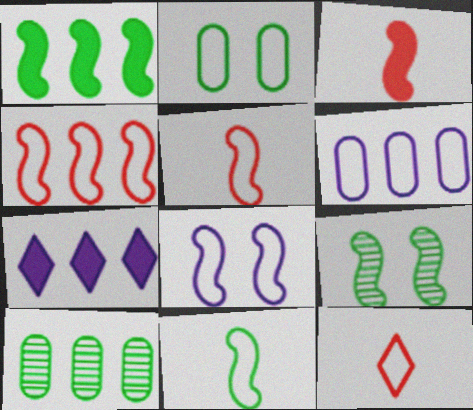[[1, 9, 11], 
[4, 7, 10], 
[4, 8, 11]]